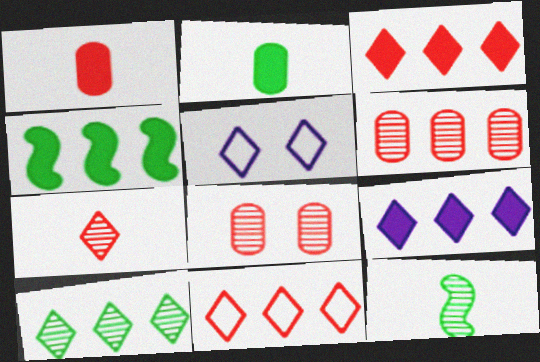[[9, 10, 11]]